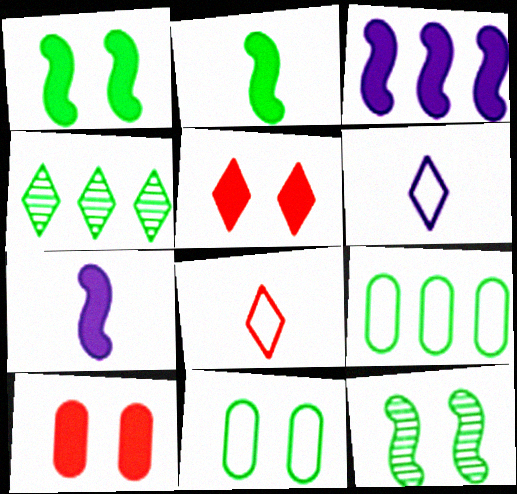[[2, 4, 11], 
[4, 5, 6]]